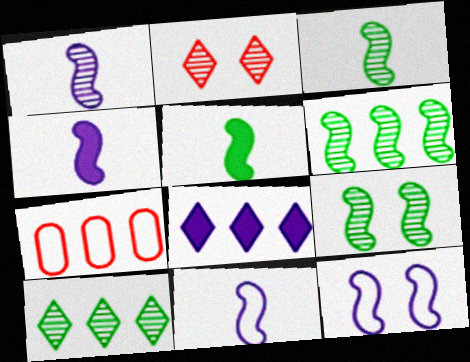[[1, 4, 11], 
[3, 6, 9], 
[6, 7, 8]]